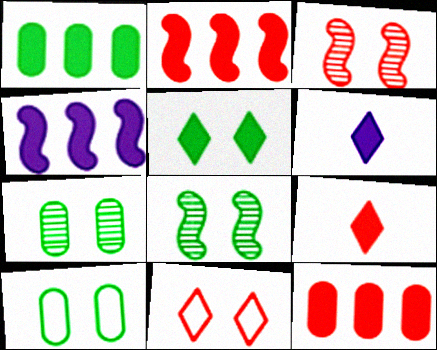[[5, 8, 10]]